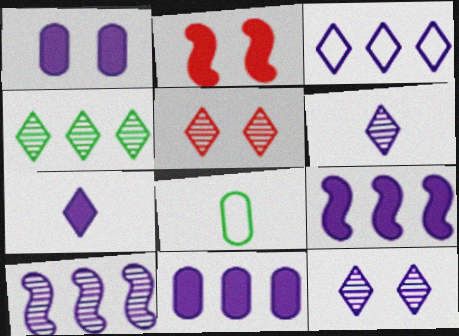[[1, 7, 9], 
[3, 7, 12], 
[3, 10, 11], 
[4, 5, 6], 
[5, 8, 9]]